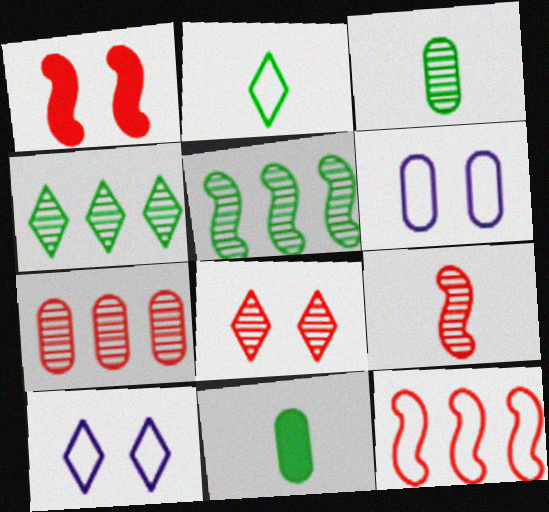[[1, 9, 12], 
[2, 6, 12], 
[6, 7, 11], 
[7, 8, 9]]